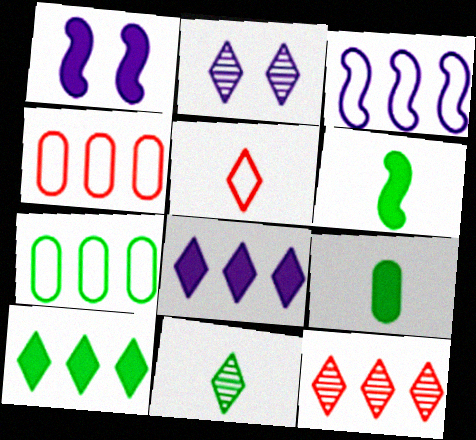[[1, 4, 11], 
[2, 4, 6], 
[2, 5, 10], 
[2, 11, 12]]